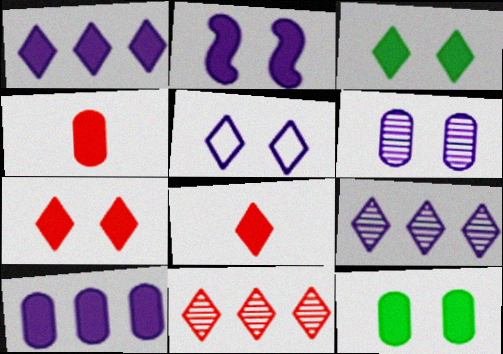[[1, 3, 8], 
[2, 5, 6], 
[2, 7, 12], 
[4, 10, 12]]